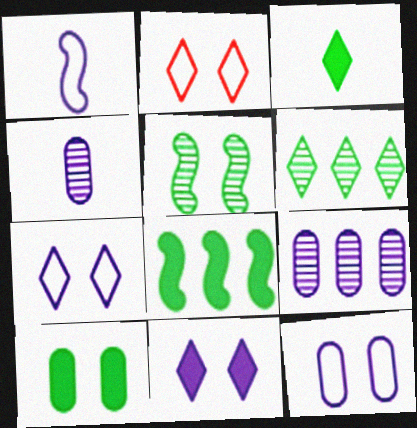[[1, 9, 11], 
[2, 4, 8], 
[3, 8, 10]]